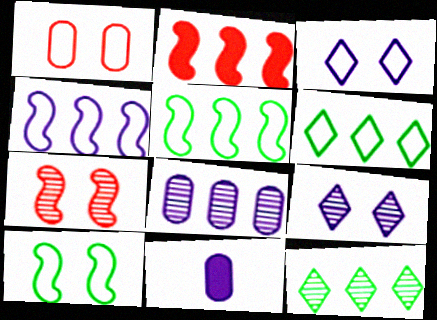[[1, 3, 10], 
[2, 6, 8], 
[4, 9, 11], 
[6, 7, 11]]